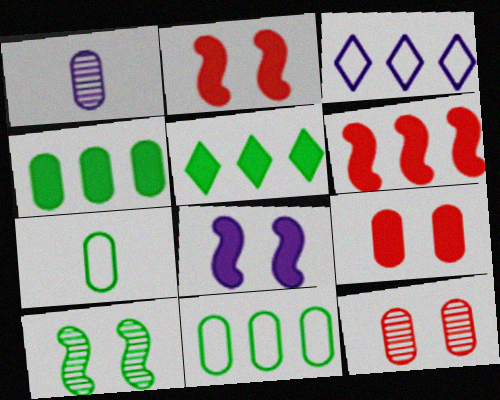[[1, 3, 8], 
[1, 9, 11], 
[5, 7, 10]]